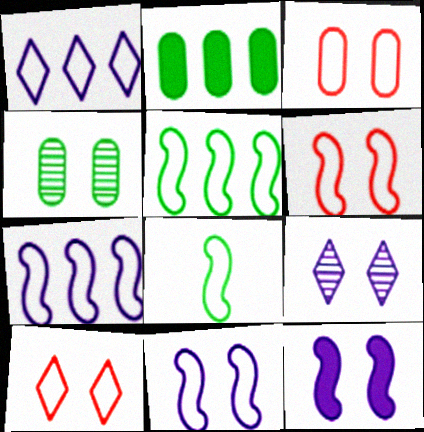[[1, 3, 8], 
[3, 6, 10], 
[4, 10, 12], 
[6, 7, 8]]